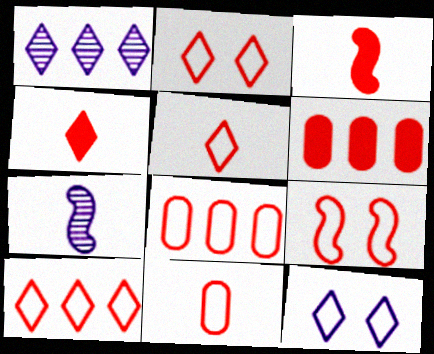[[2, 5, 10], 
[5, 8, 9], 
[9, 10, 11]]